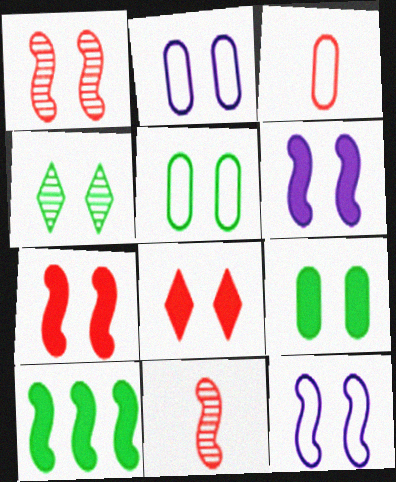[[2, 4, 7], 
[6, 8, 9], 
[10, 11, 12]]